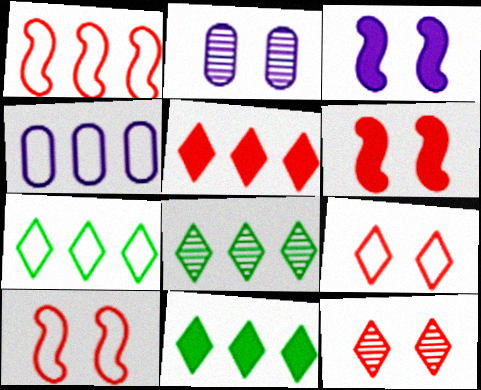[[1, 4, 7], 
[7, 8, 11]]